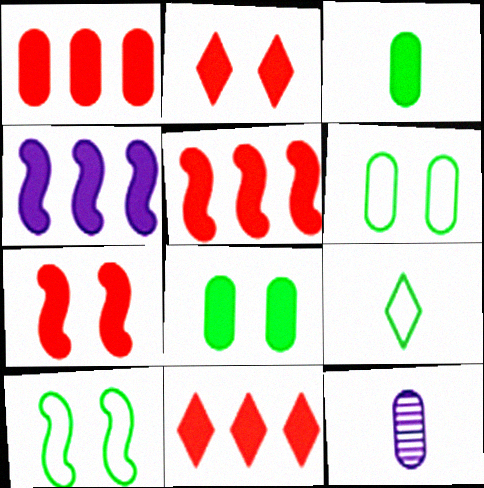[[1, 5, 11], 
[1, 6, 12], 
[2, 3, 4], 
[10, 11, 12]]